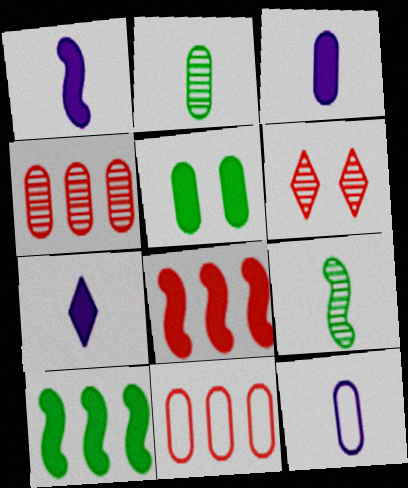[[1, 3, 7], 
[4, 5, 12], 
[5, 7, 8], 
[6, 10, 12]]